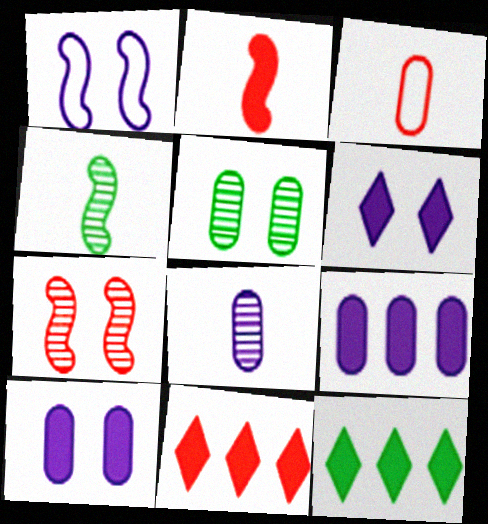[[2, 10, 12], 
[3, 5, 9], 
[3, 7, 11]]